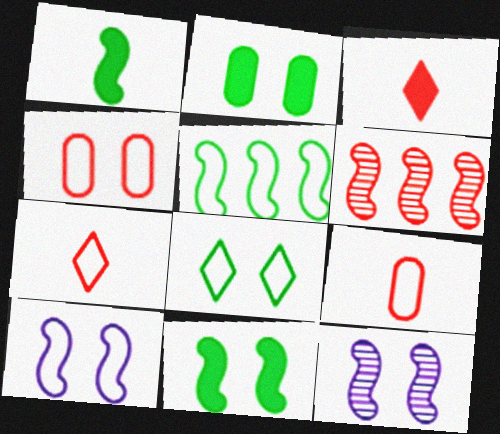[[1, 6, 10], 
[3, 4, 6], 
[4, 8, 10]]